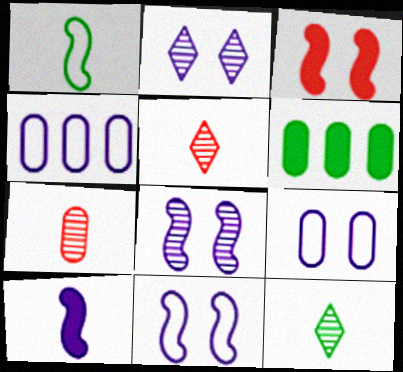[[2, 4, 10], 
[3, 4, 12], 
[5, 6, 11], 
[6, 7, 9]]